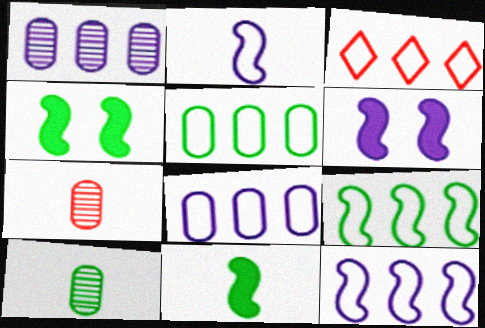[[3, 5, 12], 
[3, 6, 10], 
[3, 8, 9]]